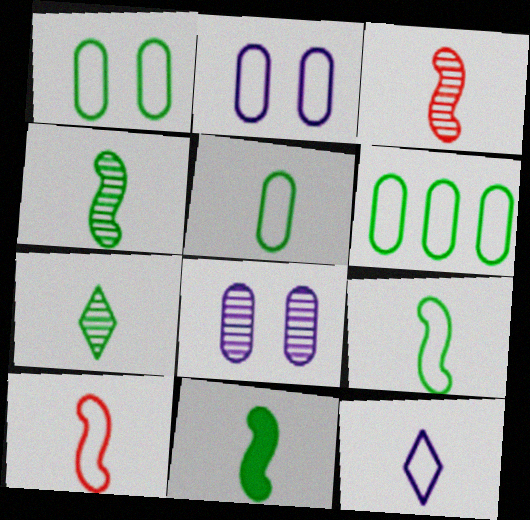[[1, 5, 6], 
[4, 9, 11], 
[5, 7, 11], 
[5, 10, 12]]